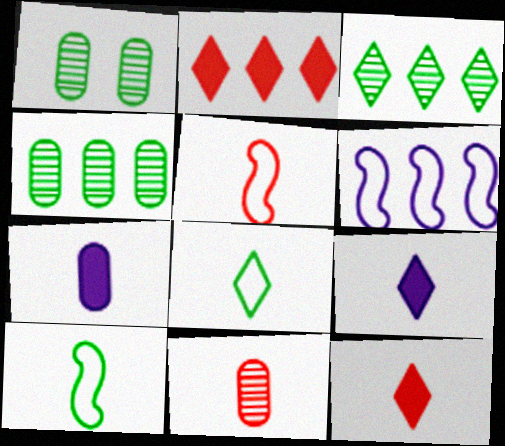[[1, 6, 12], 
[2, 4, 6], 
[5, 11, 12], 
[9, 10, 11]]